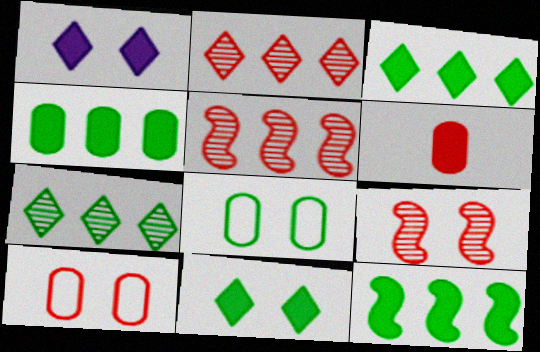[[1, 6, 12], 
[1, 8, 9], 
[3, 4, 12]]